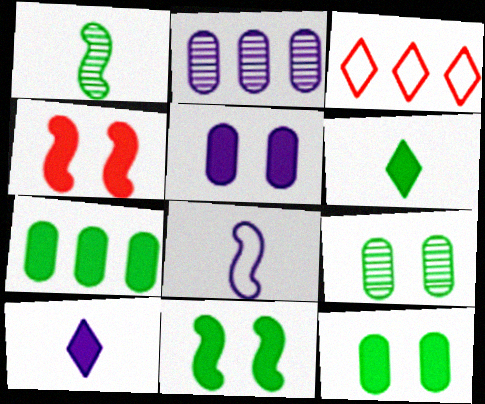[[1, 3, 5], 
[4, 7, 10], 
[6, 7, 11]]